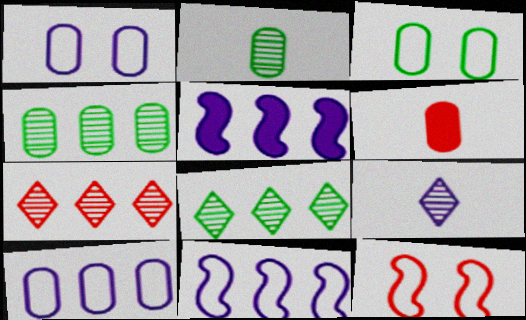[[1, 4, 6], 
[1, 5, 9], 
[6, 7, 12]]